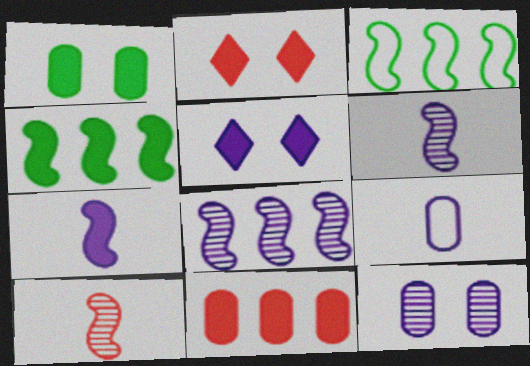[[5, 8, 9]]